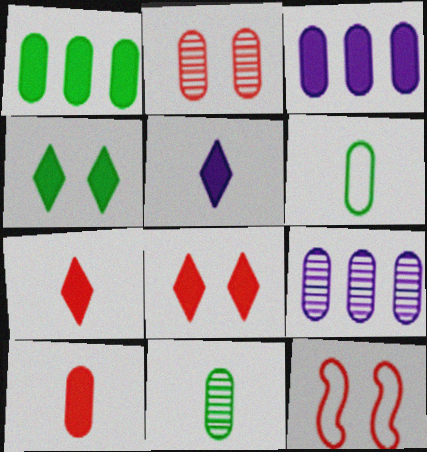[[2, 3, 6], 
[2, 8, 12], 
[2, 9, 11]]